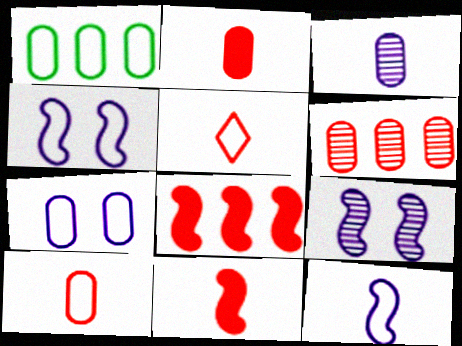[[1, 4, 5], 
[1, 7, 10]]